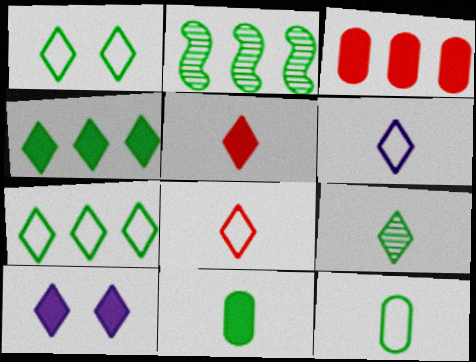[[1, 2, 11], 
[1, 4, 9], 
[4, 5, 10], 
[5, 6, 9]]